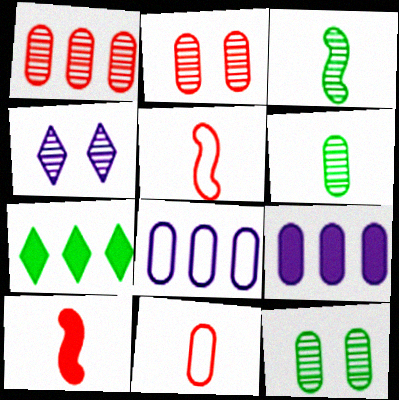[[1, 3, 4], 
[9, 11, 12]]